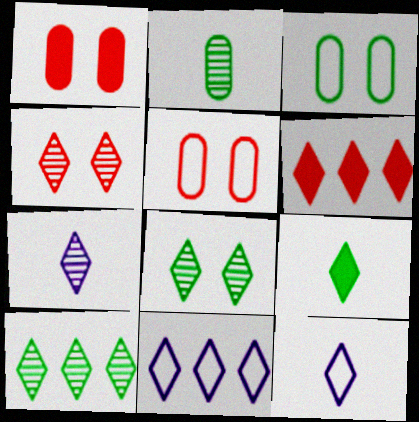[[4, 7, 10], 
[4, 9, 11], 
[6, 8, 12], 
[6, 10, 11]]